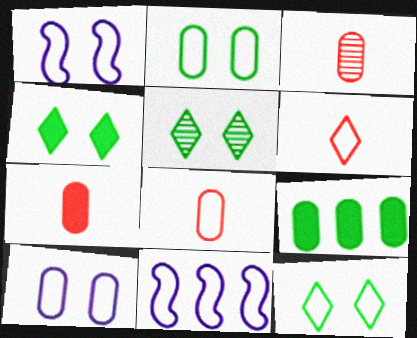[[2, 6, 11], 
[3, 4, 11], 
[3, 7, 8], 
[3, 9, 10], 
[4, 5, 12], 
[5, 7, 11], 
[8, 11, 12]]